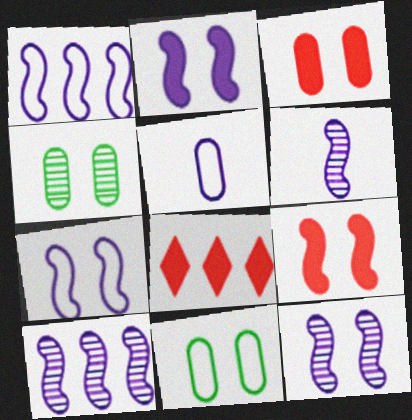[[1, 2, 6], 
[2, 7, 12], 
[6, 8, 11], 
[6, 10, 12]]